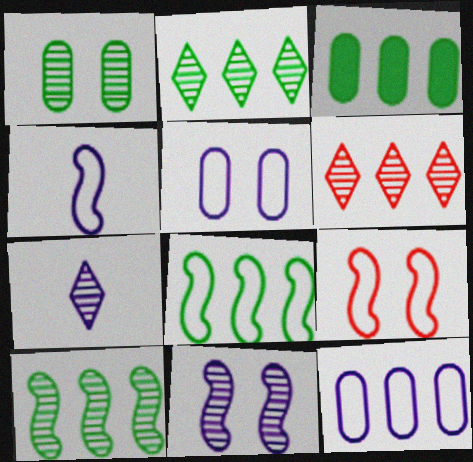[[2, 3, 8], 
[3, 7, 9], 
[4, 8, 9]]